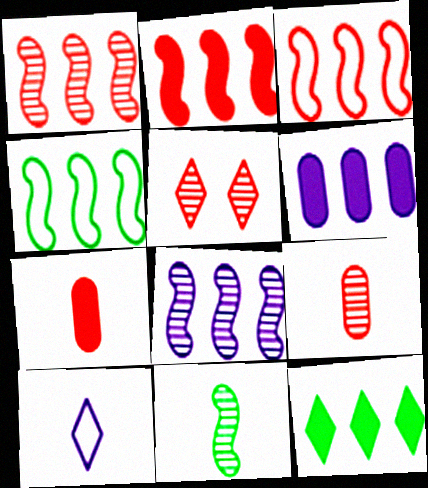[[1, 2, 3], 
[1, 5, 9], 
[2, 4, 8], 
[2, 6, 12], 
[3, 5, 7], 
[5, 10, 12], 
[7, 10, 11]]